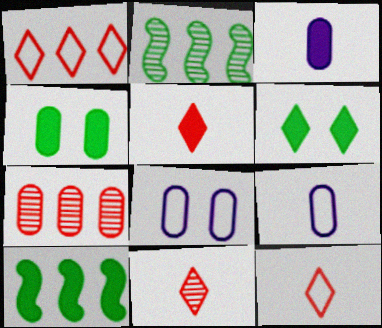[[2, 5, 8], 
[4, 7, 9], 
[5, 11, 12], 
[8, 10, 11]]